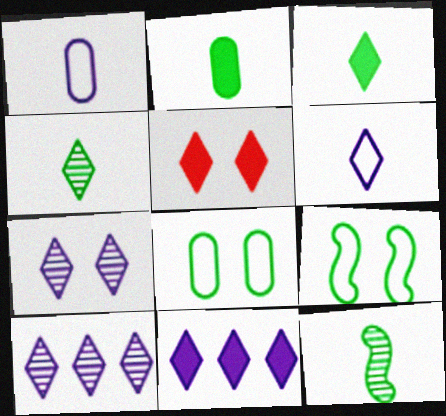[[3, 5, 11], 
[6, 7, 11]]